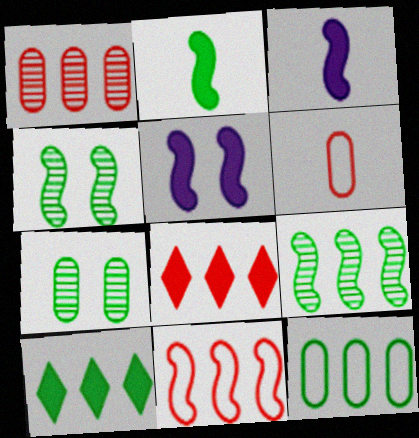[[1, 8, 11], 
[3, 4, 11], 
[9, 10, 12]]